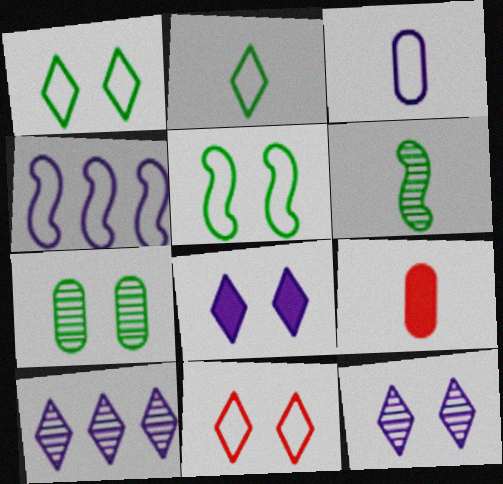[[5, 9, 10]]